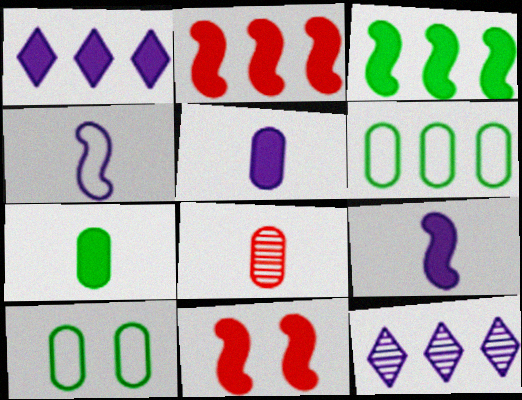[[1, 7, 11], 
[2, 6, 12], 
[3, 9, 11]]